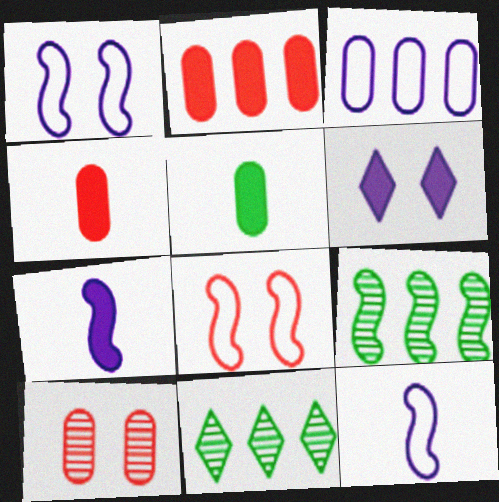[[1, 4, 11], 
[3, 5, 10], 
[7, 8, 9]]